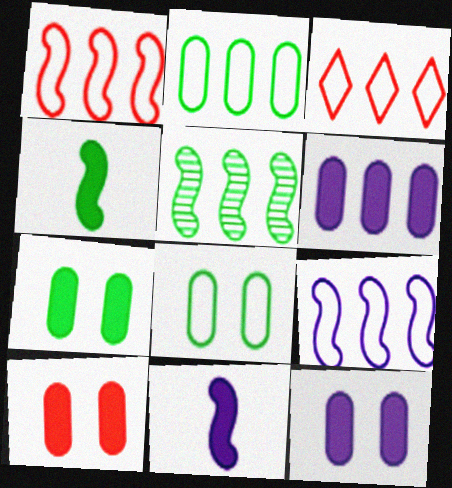[[2, 3, 9], 
[3, 5, 6], 
[7, 10, 12]]